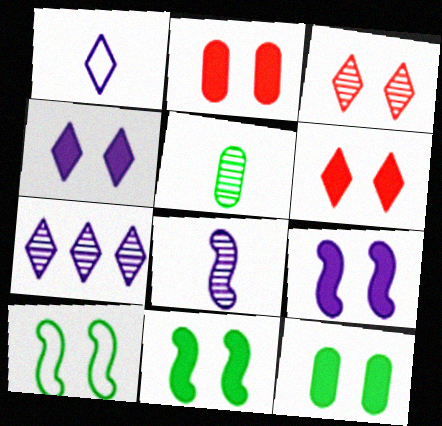[[1, 4, 7], 
[2, 4, 11], 
[6, 9, 12]]